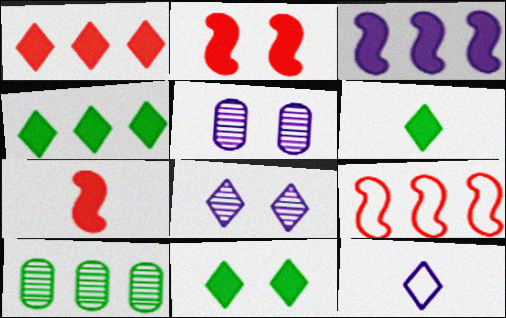[[2, 10, 12], 
[3, 5, 12], 
[4, 6, 11], 
[5, 6, 9]]